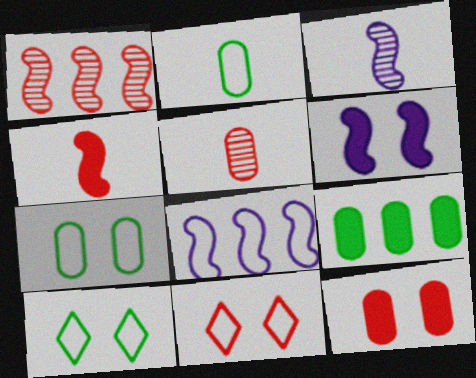[[2, 8, 11], 
[3, 6, 8], 
[3, 9, 11]]